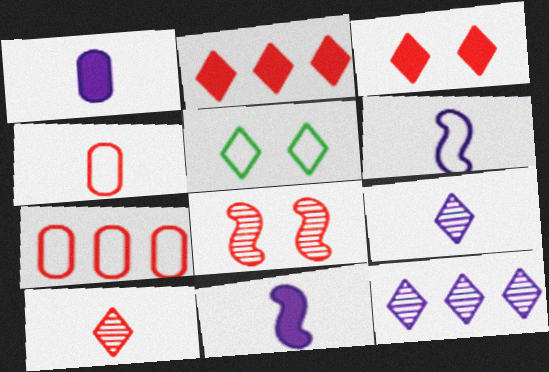[[1, 6, 9], 
[2, 4, 8], 
[2, 5, 9], 
[5, 6, 7]]